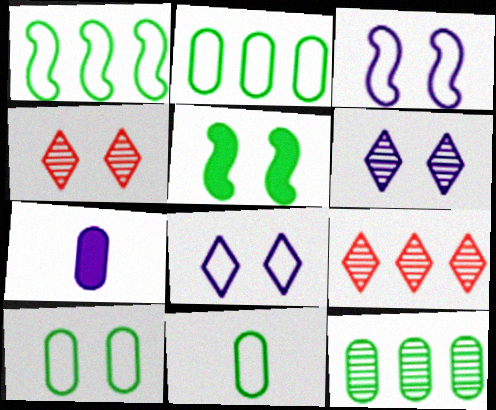[[1, 4, 7], 
[2, 10, 11]]